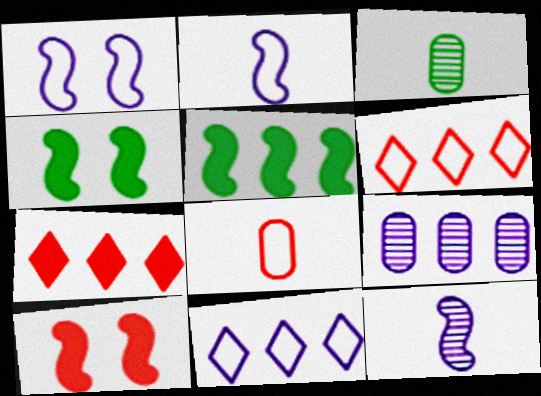[[1, 3, 7], 
[3, 10, 11], 
[5, 6, 9]]